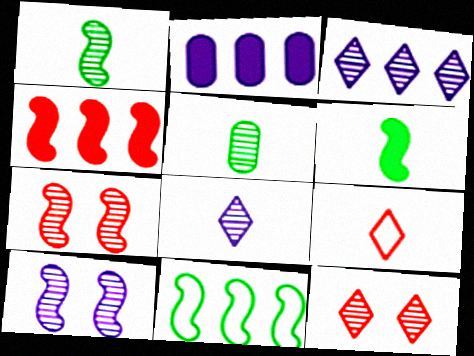[[3, 5, 7]]